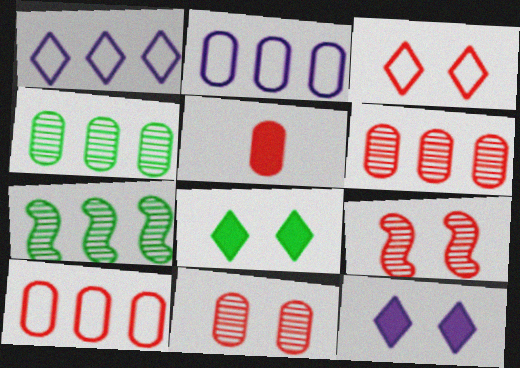[[5, 10, 11]]